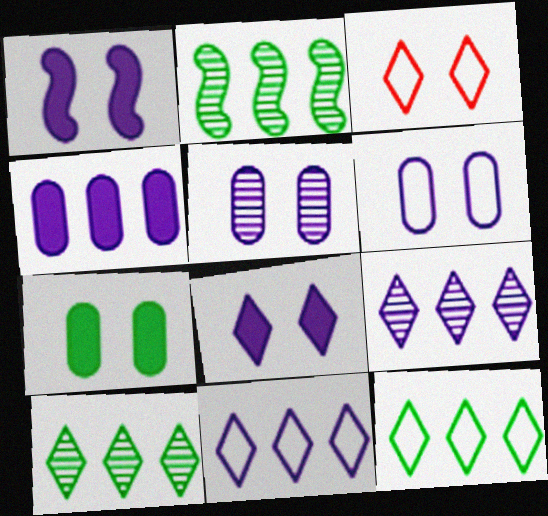[]